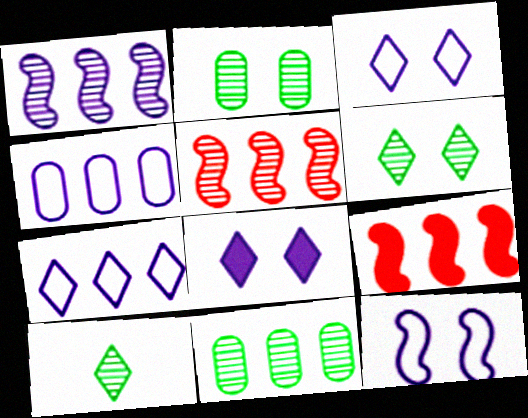[[7, 9, 11]]